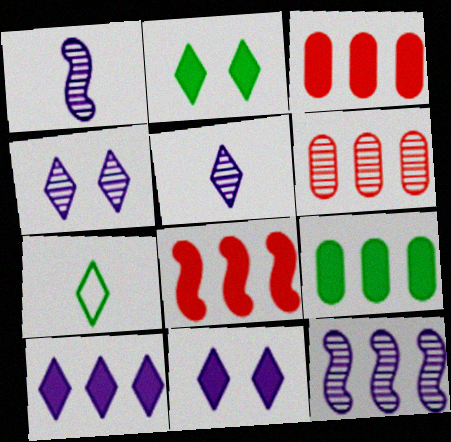[[8, 9, 10]]